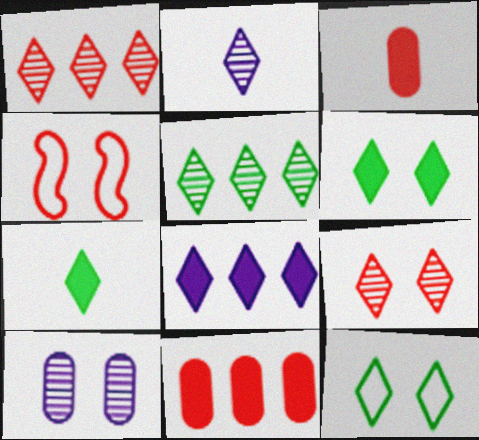[[1, 3, 4], 
[2, 5, 9], 
[4, 6, 10], 
[5, 7, 12]]